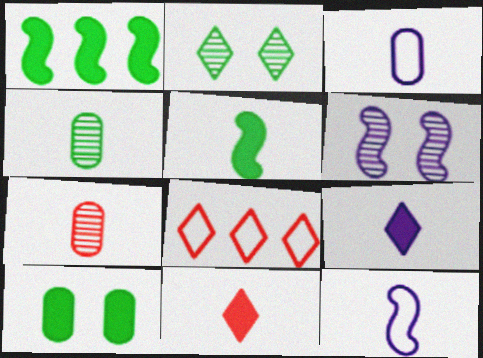[[2, 8, 9], 
[4, 11, 12]]